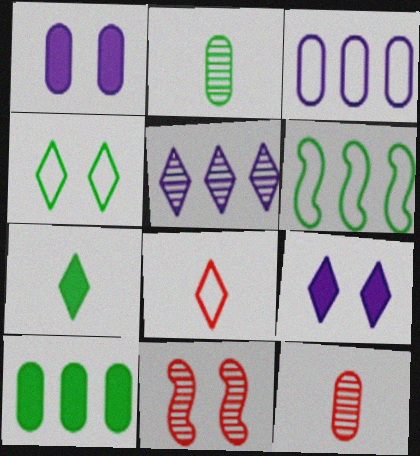[[1, 4, 11], 
[2, 5, 11], 
[3, 7, 11], 
[6, 9, 12]]